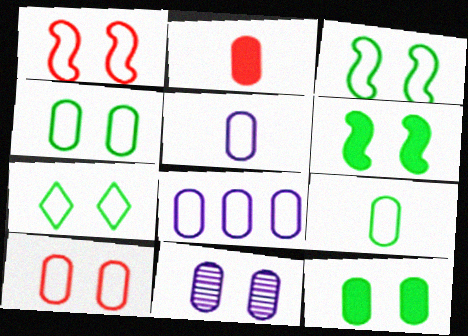[[3, 4, 7], 
[8, 9, 10], 
[10, 11, 12]]